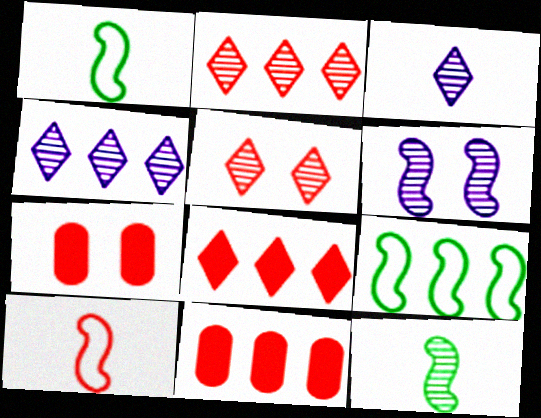[[1, 4, 7], 
[2, 7, 10], 
[3, 7, 9], 
[4, 9, 11], 
[5, 10, 11]]